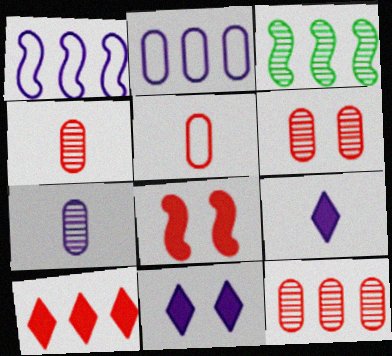[[1, 7, 11], 
[2, 3, 10], 
[3, 5, 11], 
[4, 6, 12]]